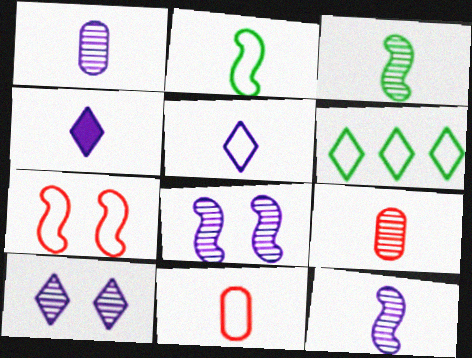[[2, 4, 9], 
[2, 5, 11], 
[3, 4, 11]]